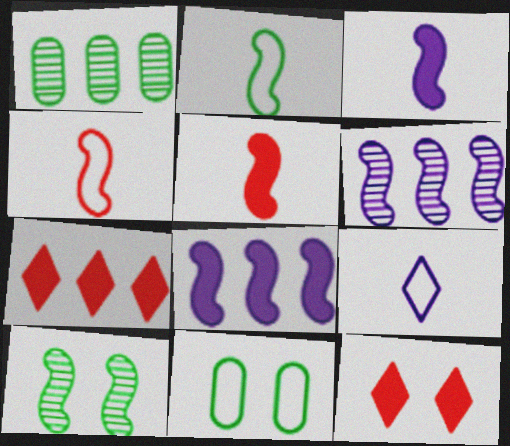[[4, 8, 10]]